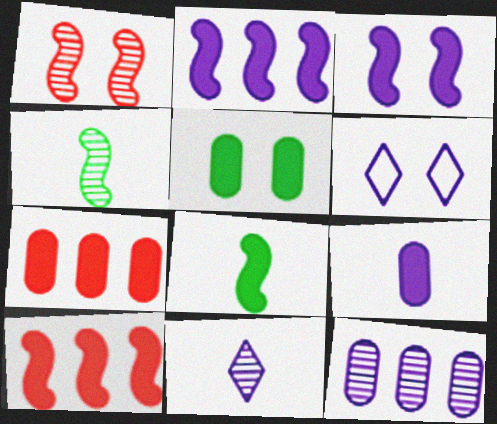[[1, 5, 6], 
[3, 8, 10], 
[4, 6, 7], 
[5, 7, 9]]